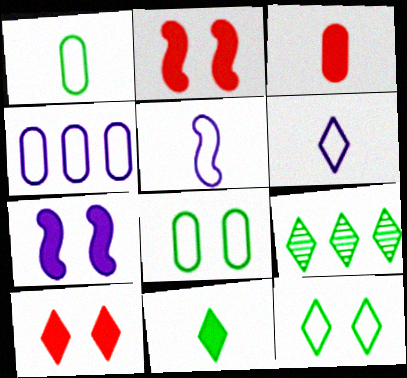[[6, 9, 10], 
[9, 11, 12]]